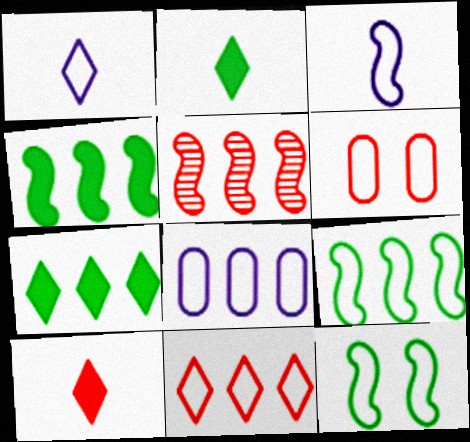[[1, 6, 9], 
[5, 6, 10], 
[5, 7, 8], 
[8, 9, 11]]